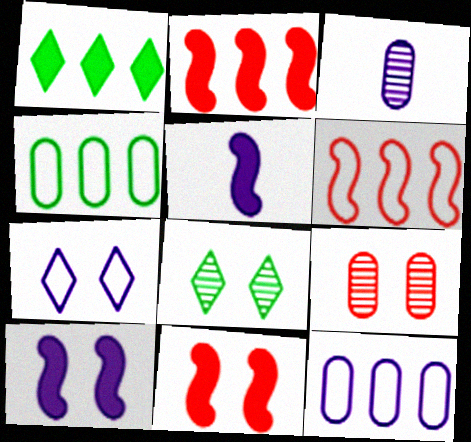[]